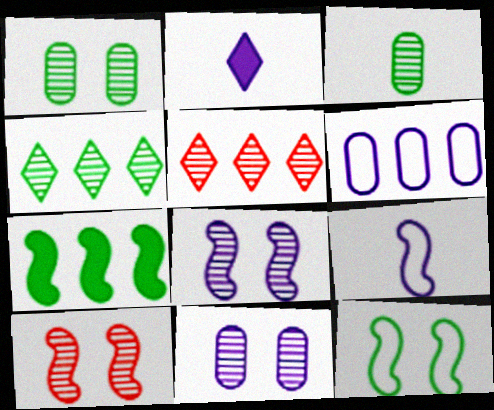[[2, 6, 8], 
[3, 5, 8], 
[5, 6, 7], 
[7, 9, 10]]